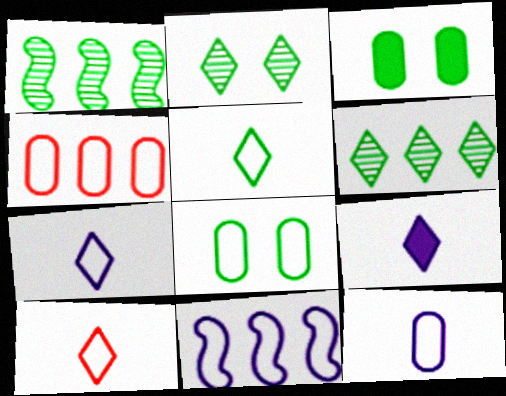[[1, 3, 5], 
[4, 8, 12], 
[5, 7, 10], 
[8, 10, 11]]